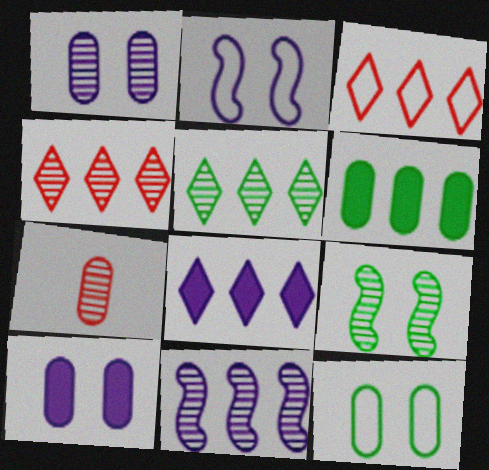[[3, 5, 8], 
[3, 6, 11]]